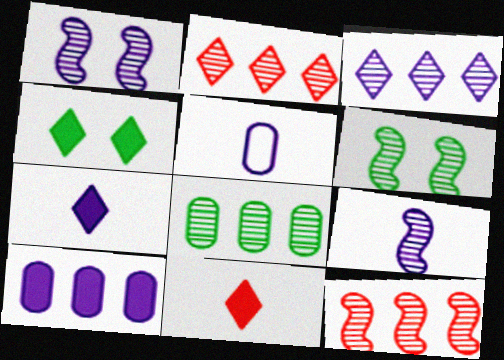[[3, 8, 12], 
[4, 5, 12], 
[5, 7, 9], 
[6, 9, 12]]